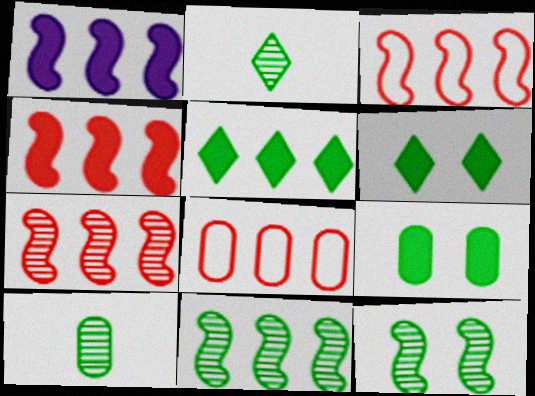[[1, 3, 11], 
[3, 4, 7]]